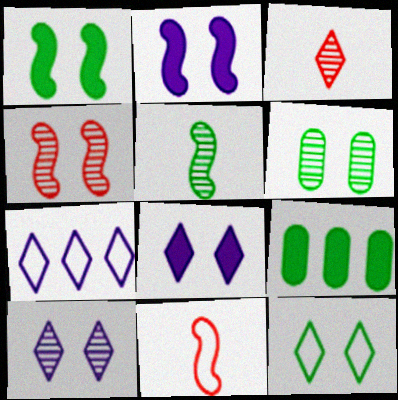[[1, 6, 12], 
[4, 6, 10], 
[5, 9, 12], 
[9, 10, 11]]